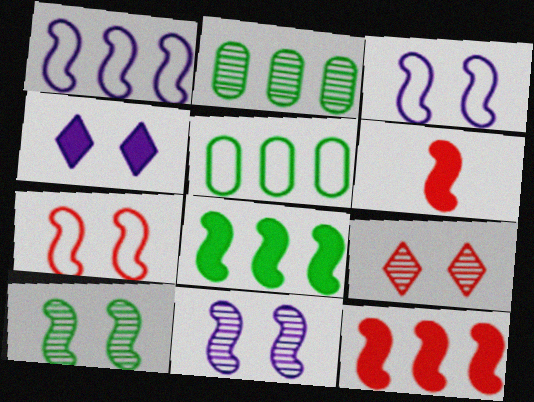[[1, 6, 10]]